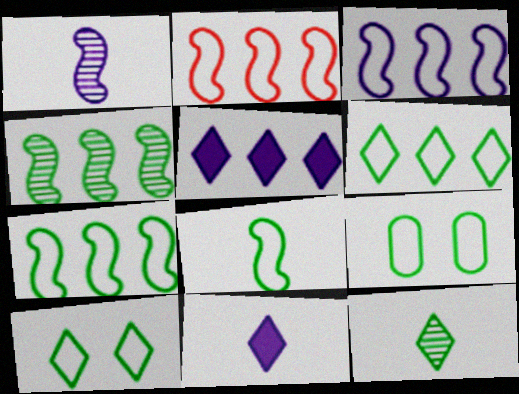[[2, 3, 7], 
[6, 8, 9]]